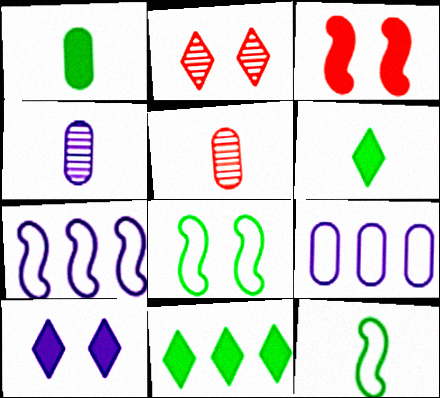[[1, 2, 7], 
[4, 7, 10]]